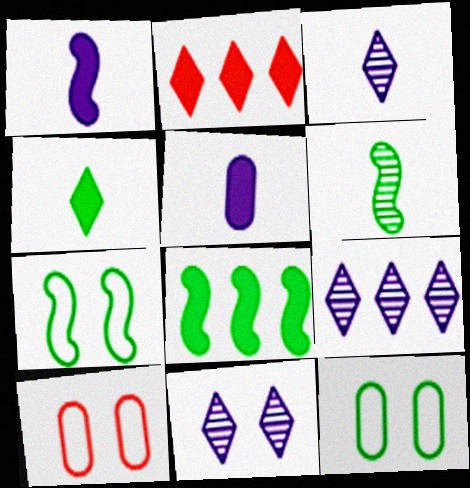[[3, 8, 10], 
[3, 9, 11], 
[6, 7, 8]]